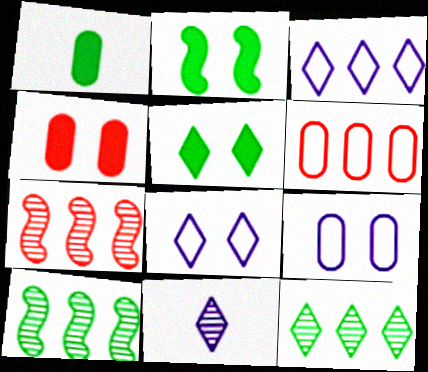[[1, 7, 8], 
[2, 6, 11]]